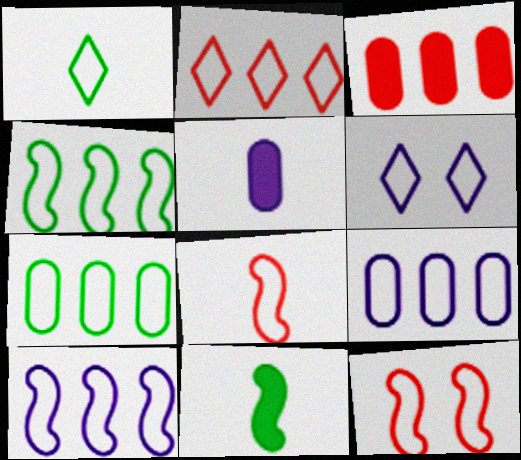[[1, 2, 6], 
[1, 9, 12], 
[2, 4, 9], 
[2, 7, 10], 
[6, 7, 8]]